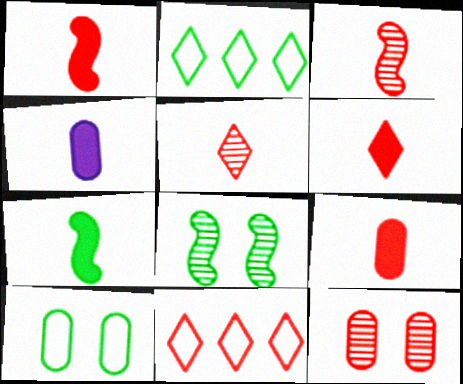[[1, 6, 9], 
[1, 11, 12], 
[4, 6, 7], 
[4, 8, 11]]